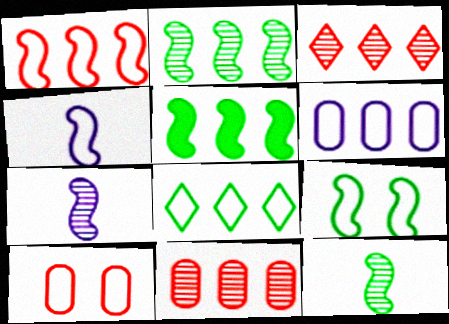[[1, 4, 9], 
[1, 6, 8], 
[3, 5, 6], 
[4, 8, 10], 
[5, 9, 12]]